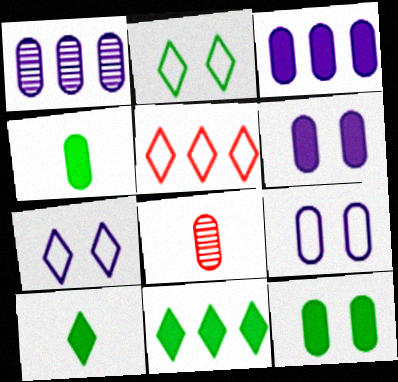[]